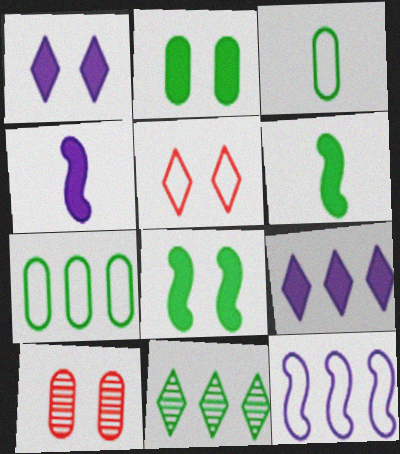[[3, 5, 12], 
[3, 8, 11]]